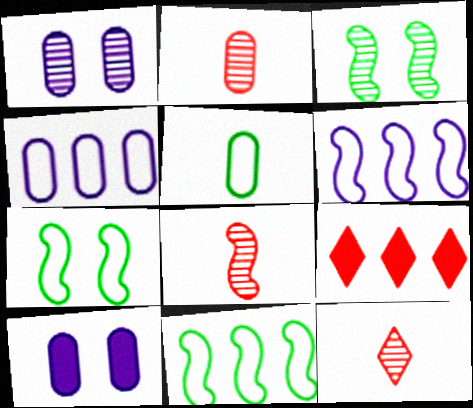[[2, 8, 12], 
[10, 11, 12]]